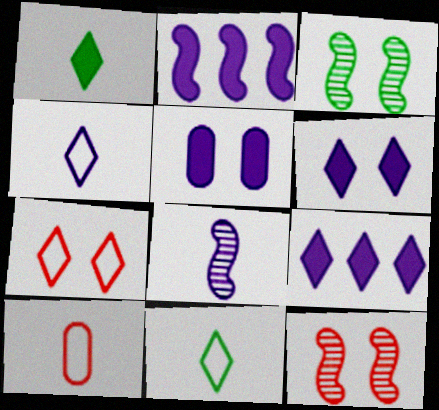[[1, 8, 10], 
[3, 5, 7], 
[3, 9, 10]]